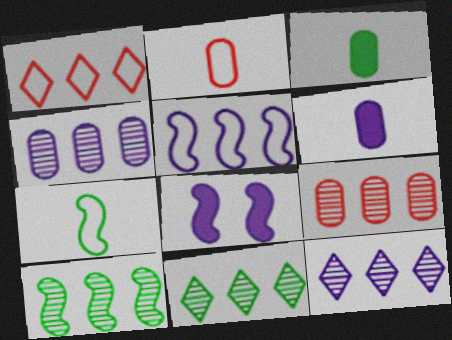[[2, 8, 11], 
[9, 10, 12]]